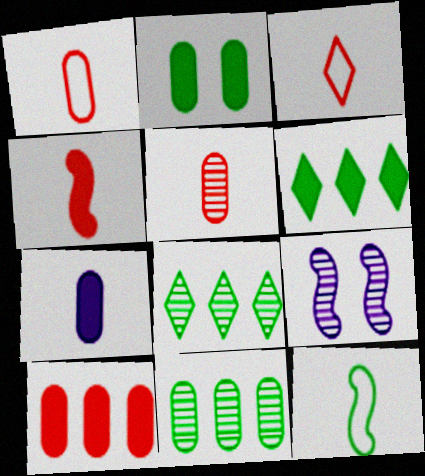[[1, 6, 9], 
[2, 7, 10], 
[2, 8, 12], 
[3, 4, 5], 
[5, 8, 9]]